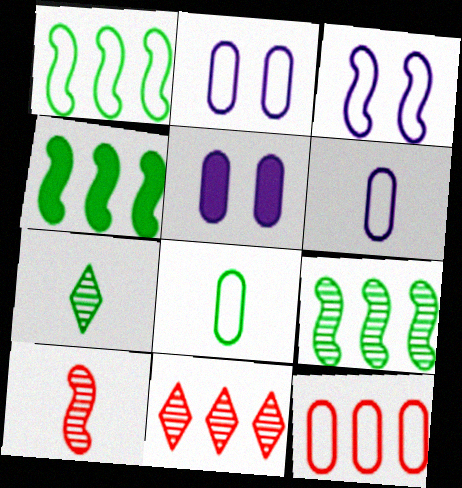[[1, 4, 9], 
[2, 8, 12], 
[3, 4, 10]]